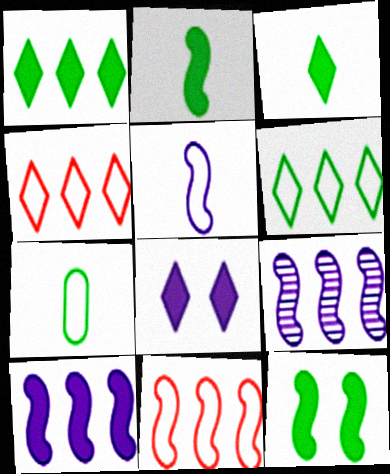[]